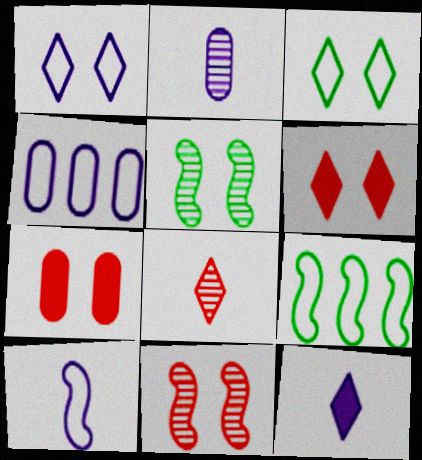[[1, 4, 10], 
[1, 5, 7], 
[2, 6, 9], 
[2, 10, 12]]